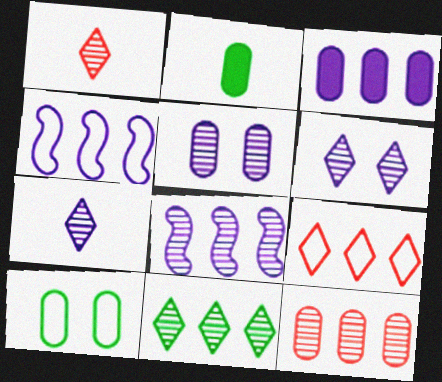[[1, 6, 11], 
[5, 7, 8], 
[8, 11, 12]]